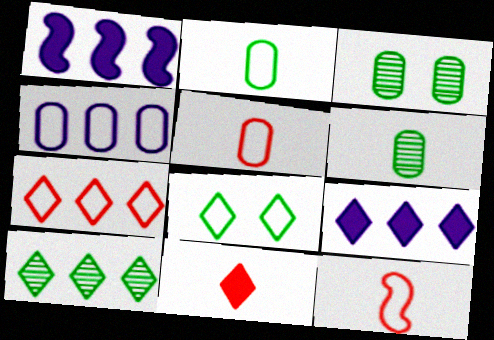[[3, 9, 12], 
[4, 8, 12], 
[7, 9, 10]]